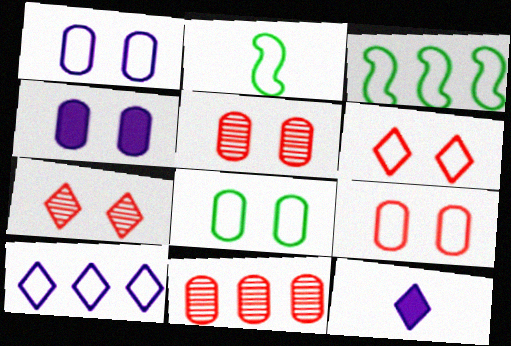[[1, 8, 9], 
[2, 9, 10], 
[3, 5, 12], 
[4, 5, 8]]